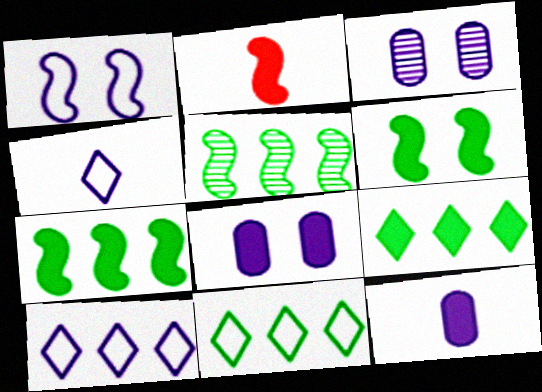[[1, 2, 5], 
[2, 3, 11], 
[2, 8, 9]]